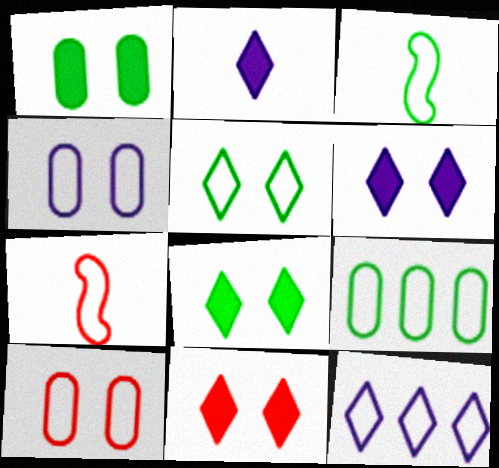[[3, 5, 9], 
[3, 10, 12], 
[6, 8, 11]]